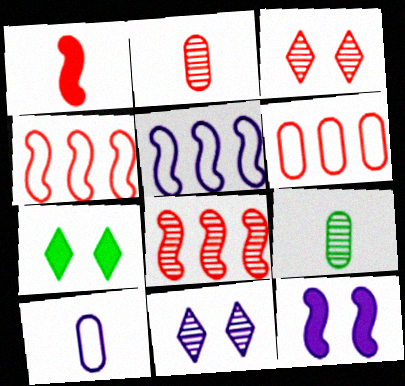[[1, 3, 6], 
[2, 3, 8], 
[2, 5, 7], 
[7, 8, 10], 
[8, 9, 11]]